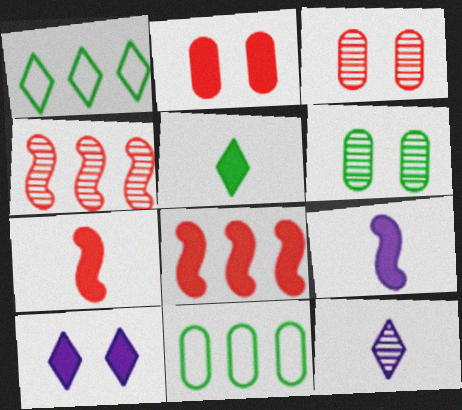[[1, 3, 9], 
[4, 6, 12]]